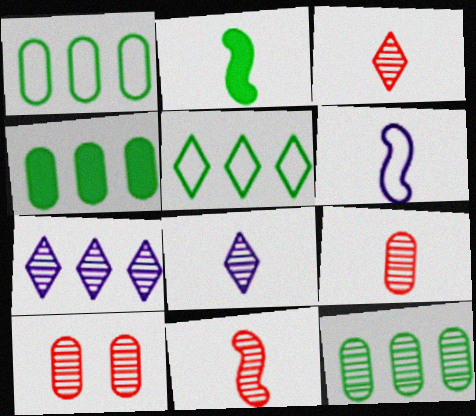[[1, 4, 12], 
[2, 6, 11], 
[3, 9, 11]]